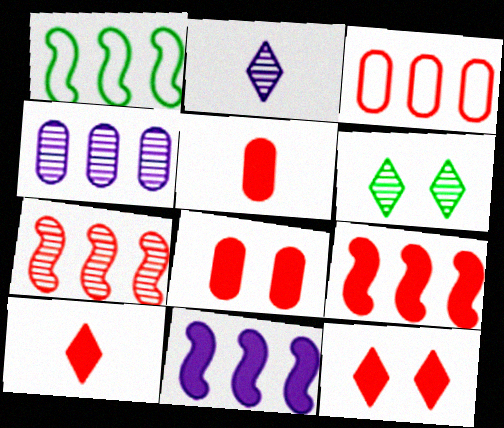[[1, 2, 8], 
[1, 7, 11], 
[5, 9, 12], 
[8, 9, 10]]